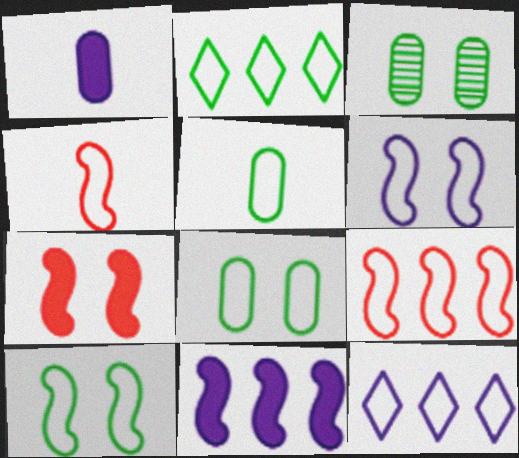[[2, 5, 10], 
[4, 8, 12]]